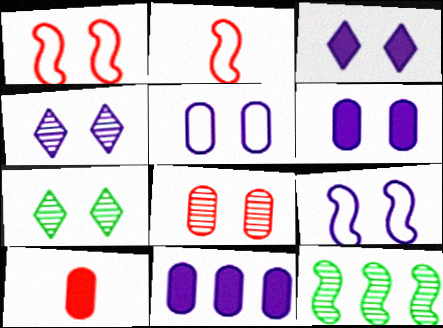[[1, 6, 7], 
[2, 7, 11], 
[4, 6, 9]]